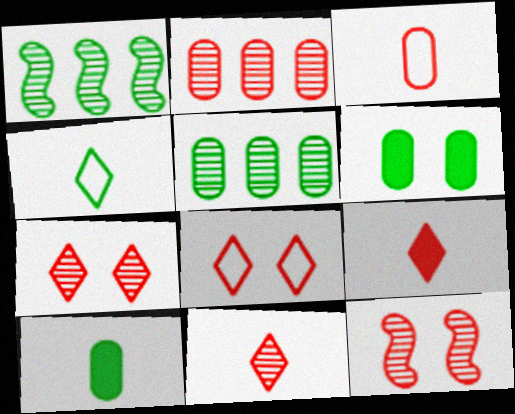[[1, 4, 6], 
[2, 11, 12]]